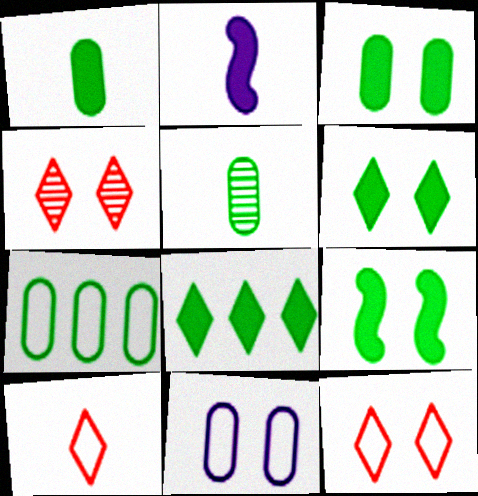[[1, 8, 9], 
[2, 4, 7], 
[2, 5, 10], 
[3, 5, 7], 
[3, 6, 9], 
[4, 9, 11]]